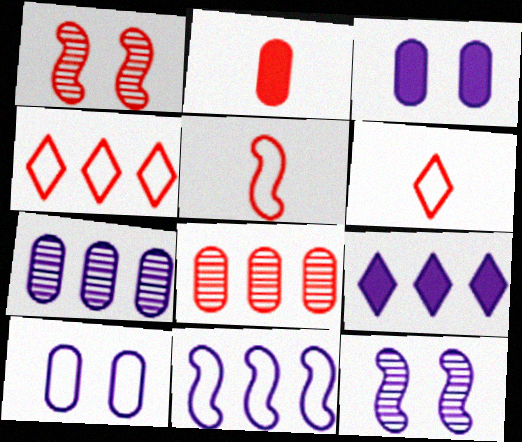[[1, 2, 4], 
[7, 9, 11]]